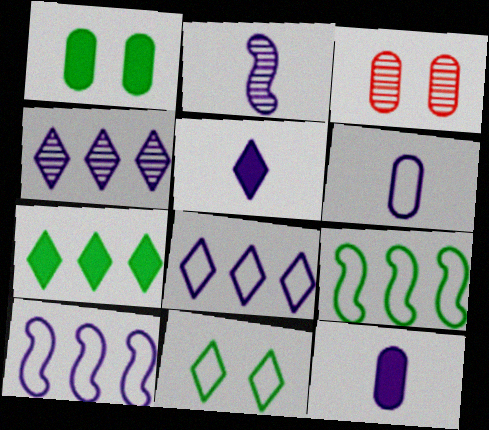[[2, 5, 6], 
[3, 5, 9]]